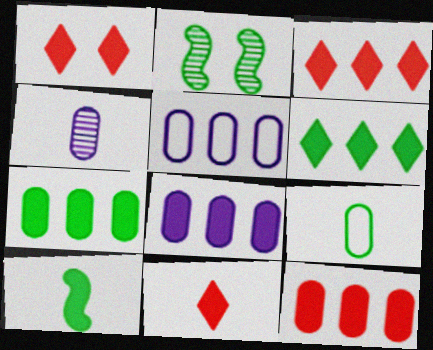[[1, 3, 11], 
[1, 8, 10], 
[2, 5, 11], 
[2, 6, 9], 
[7, 8, 12]]